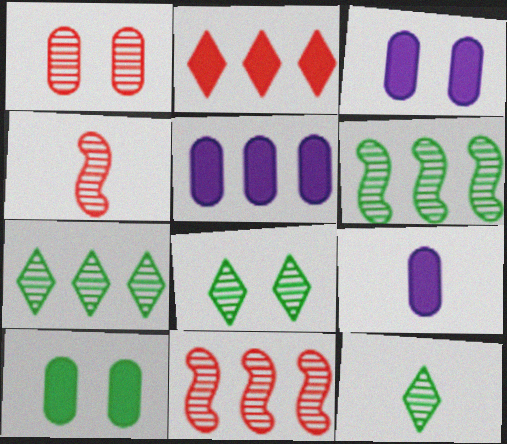[[3, 5, 9], 
[7, 8, 12]]